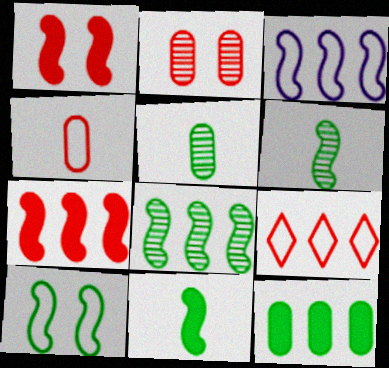[[1, 3, 6], 
[3, 7, 8], 
[8, 10, 11]]